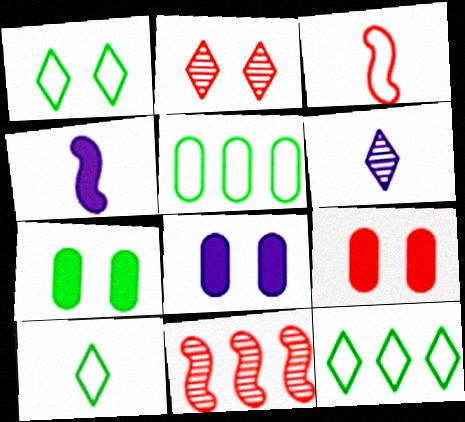[[1, 10, 12], 
[2, 4, 5], 
[7, 8, 9], 
[8, 10, 11]]